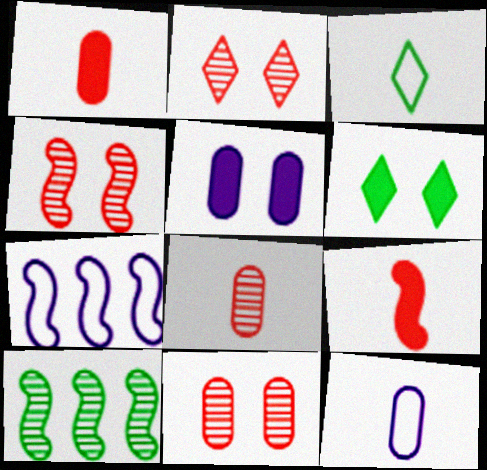[[2, 4, 11], 
[6, 7, 8]]